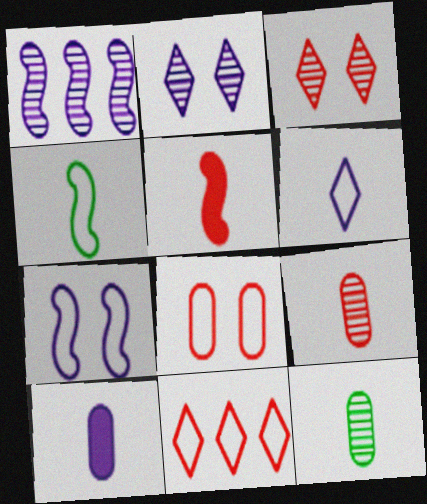[[1, 3, 12], 
[5, 6, 12]]